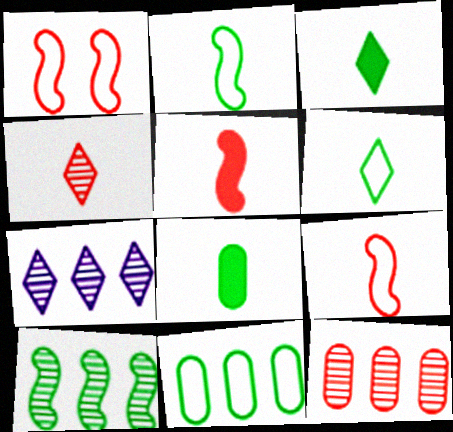[[1, 7, 8], 
[7, 10, 12]]